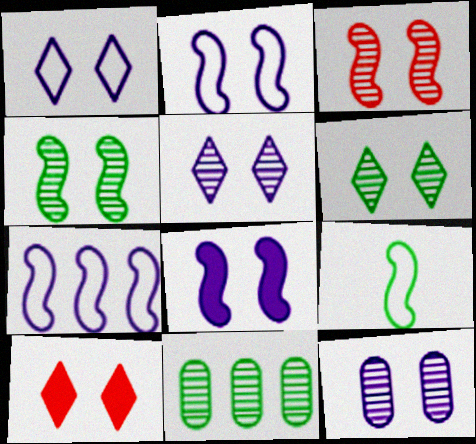[[1, 6, 10], 
[1, 8, 12], 
[3, 6, 12]]